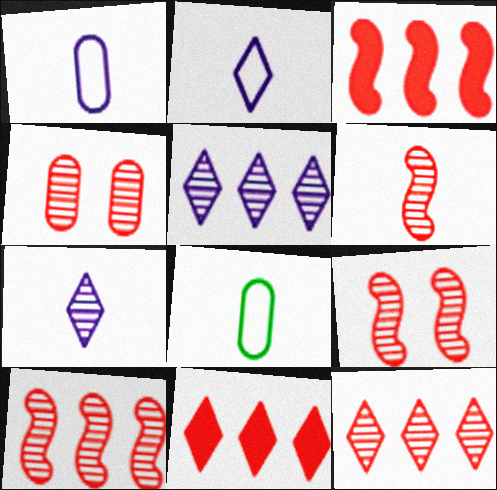[[4, 6, 12], 
[6, 9, 10]]